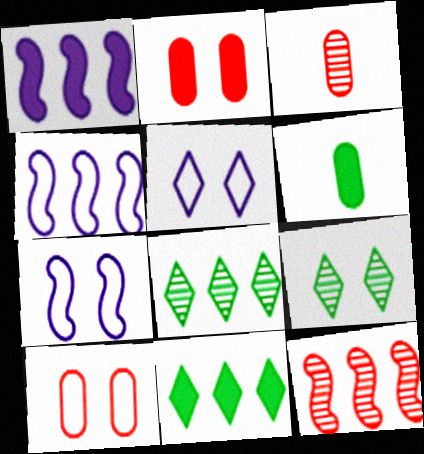[[2, 7, 9], 
[3, 7, 11], 
[5, 6, 12]]